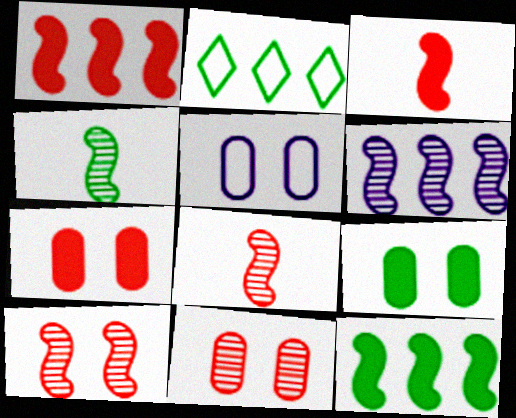[[2, 4, 9], 
[4, 6, 10], 
[5, 9, 11]]